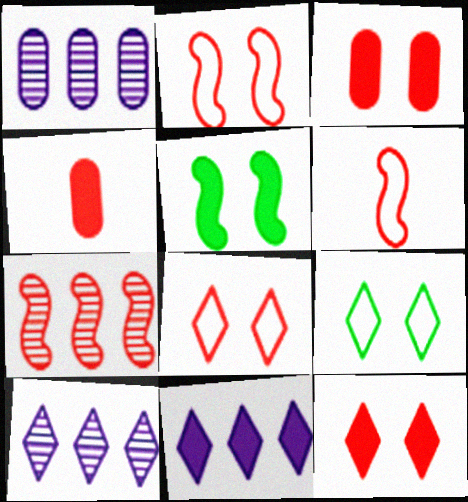[[4, 5, 11], 
[4, 7, 8]]